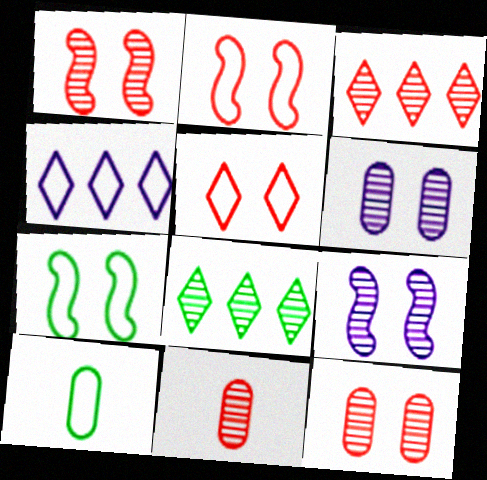[[1, 3, 11], 
[2, 4, 10], 
[8, 9, 11]]